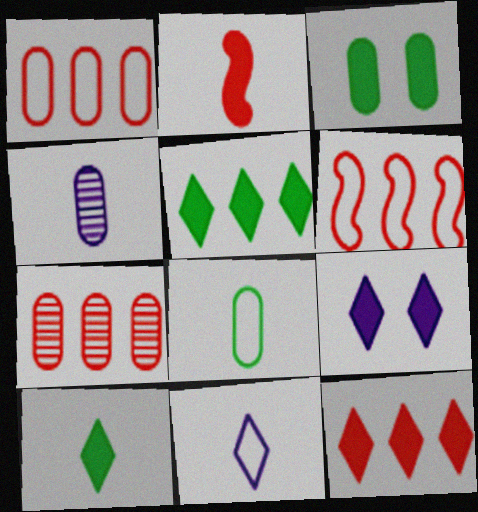[[1, 3, 4], 
[6, 7, 12], 
[9, 10, 12]]